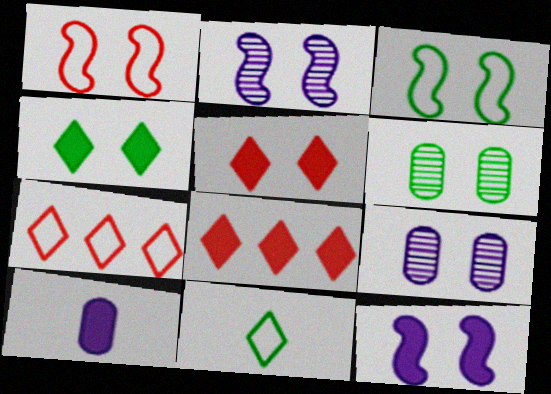[[1, 4, 9], 
[3, 4, 6], 
[3, 5, 9]]